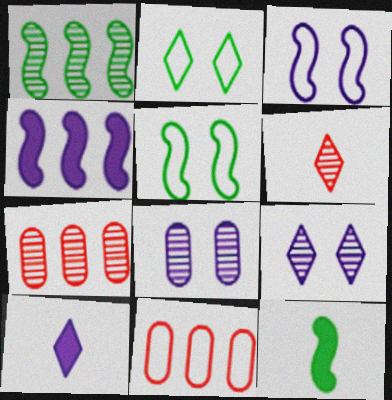[[1, 5, 12], 
[1, 6, 8], 
[5, 7, 10], 
[9, 11, 12]]